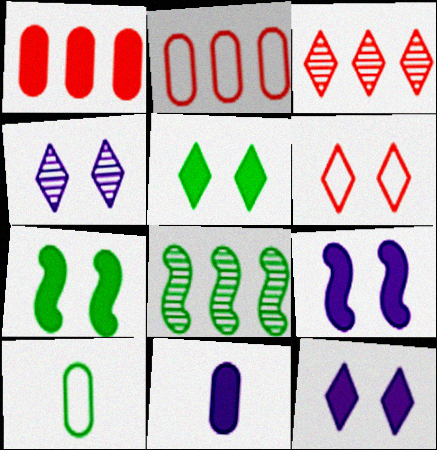[[3, 9, 10], 
[4, 5, 6], 
[5, 8, 10], 
[6, 8, 11]]